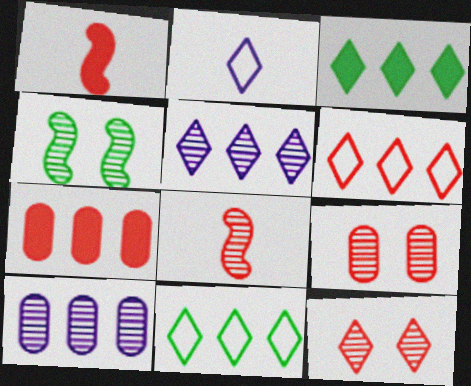[[1, 6, 9], 
[2, 3, 12], 
[2, 4, 7], 
[3, 5, 6]]